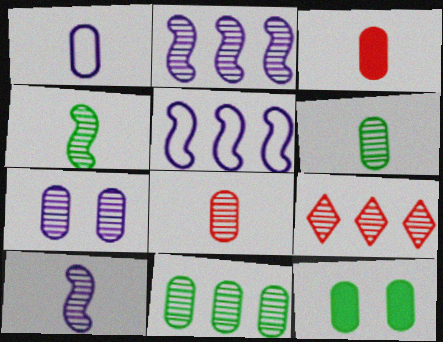[[1, 3, 6], 
[2, 9, 11], 
[4, 7, 9], 
[7, 8, 11]]